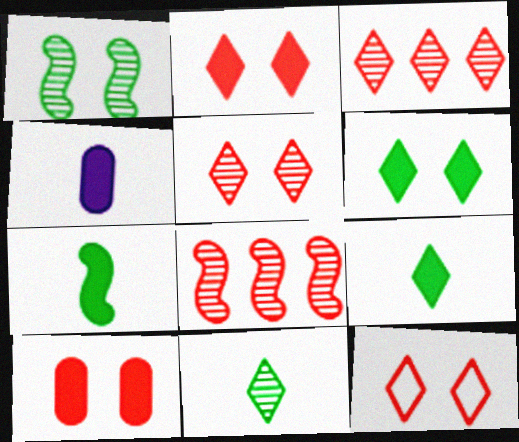[[2, 5, 12]]